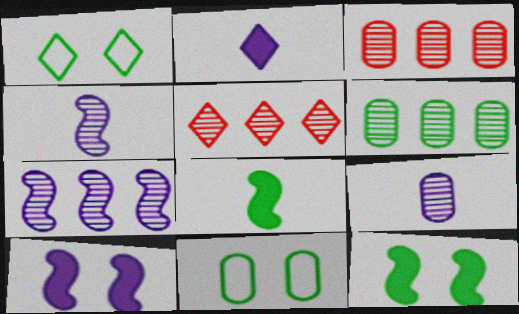[[1, 2, 5], 
[1, 6, 8], 
[5, 6, 7]]